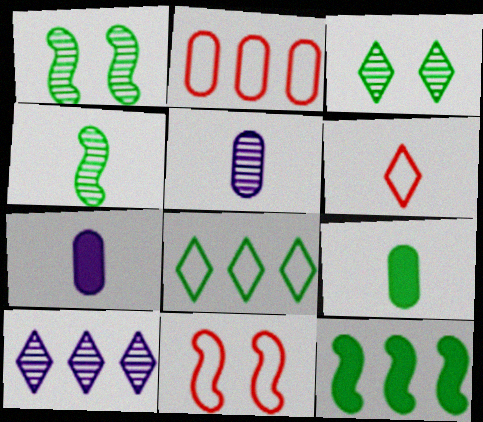[[1, 8, 9], 
[2, 6, 11], 
[2, 10, 12], 
[4, 6, 7], 
[9, 10, 11]]